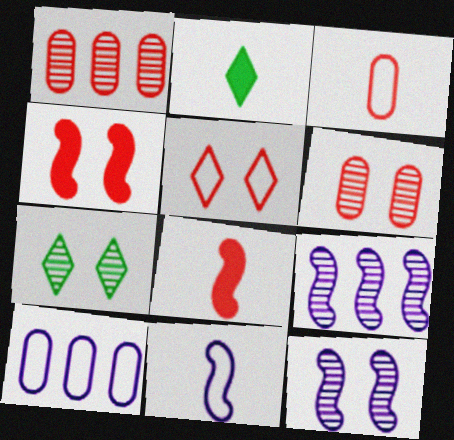[[1, 5, 8], 
[4, 5, 6], 
[6, 7, 12], 
[7, 8, 10]]